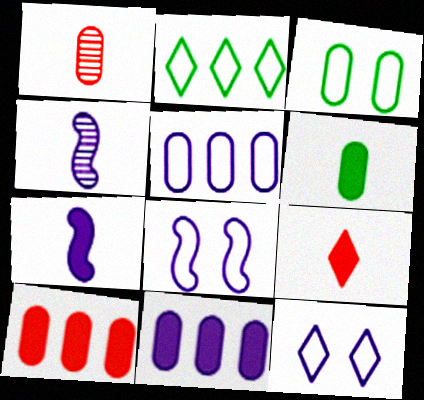[[1, 3, 11], 
[4, 11, 12], 
[6, 7, 9]]